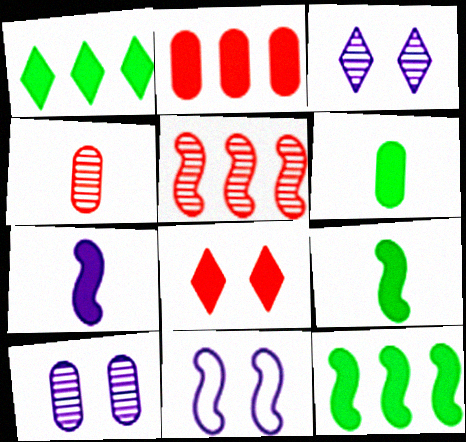[[1, 4, 11], 
[5, 9, 11]]